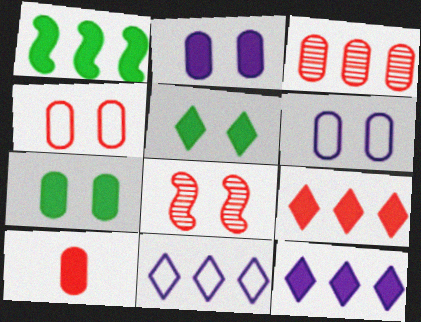[[1, 3, 11], 
[3, 4, 10], 
[5, 6, 8]]